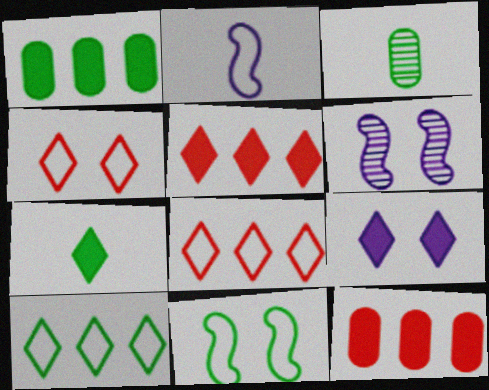[[5, 7, 9]]